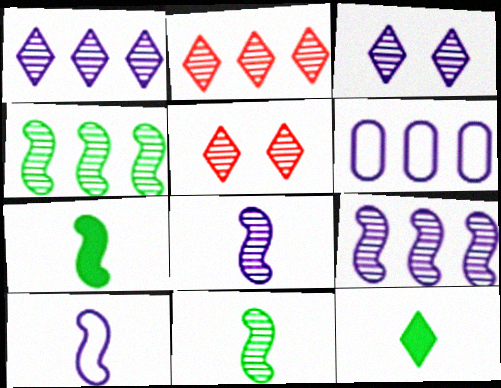[[5, 6, 7]]